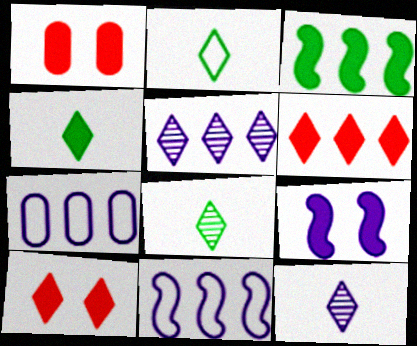[[1, 8, 11], 
[2, 4, 8], 
[2, 5, 10], 
[7, 9, 12]]